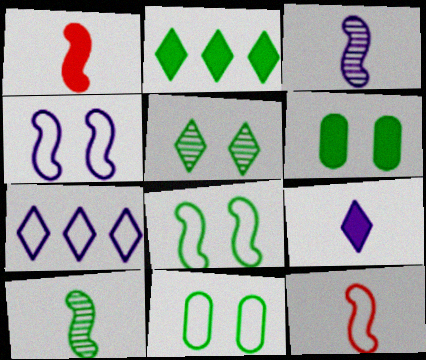[[2, 10, 11], 
[5, 6, 8], 
[7, 11, 12]]